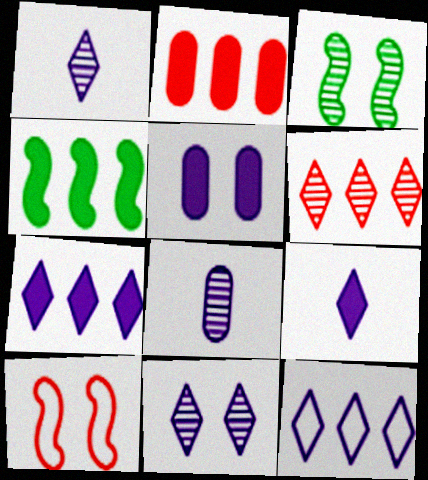[[2, 4, 7], 
[3, 6, 8], 
[9, 11, 12]]